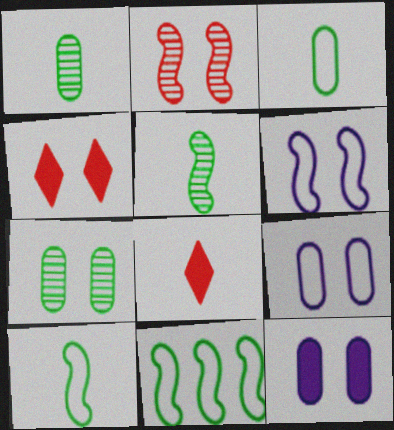[[4, 6, 7]]